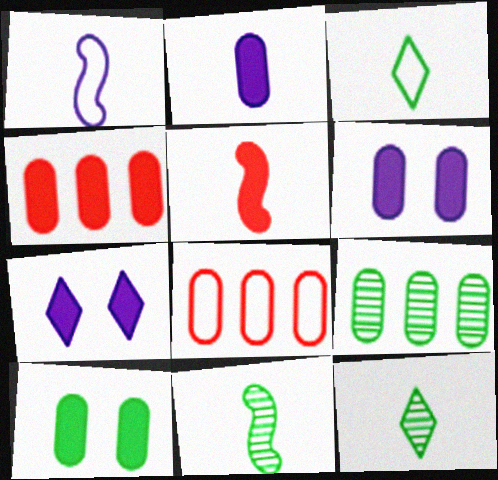[[1, 5, 11], 
[2, 4, 10], 
[7, 8, 11]]